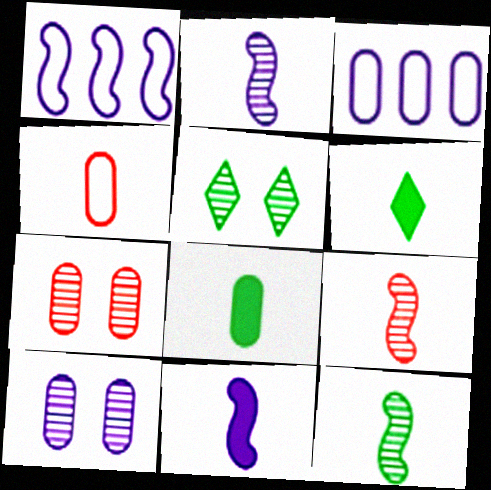[[1, 6, 7], 
[2, 4, 6], 
[2, 9, 12], 
[3, 7, 8]]